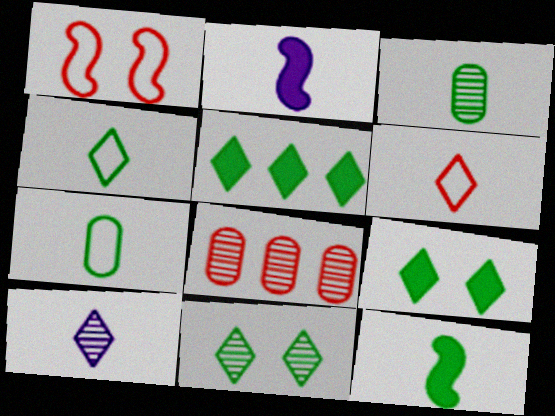[[2, 3, 6], 
[3, 4, 12], 
[4, 5, 11]]